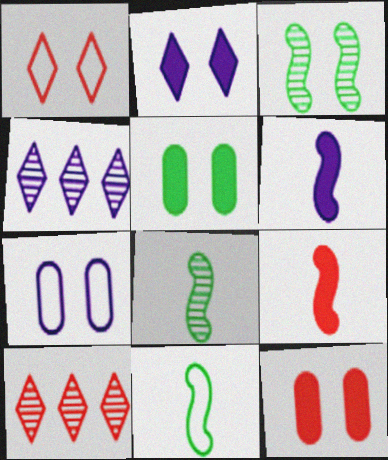[[4, 6, 7], 
[4, 11, 12]]